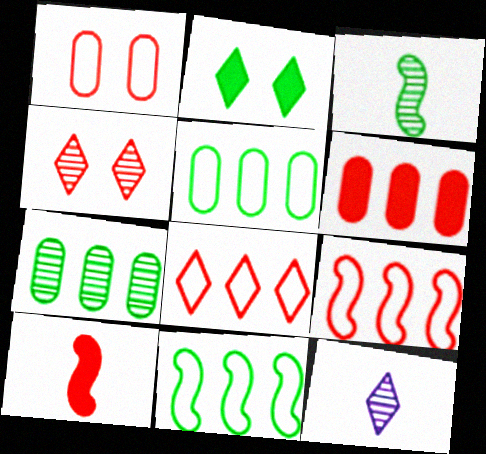[[2, 3, 5], 
[2, 8, 12]]